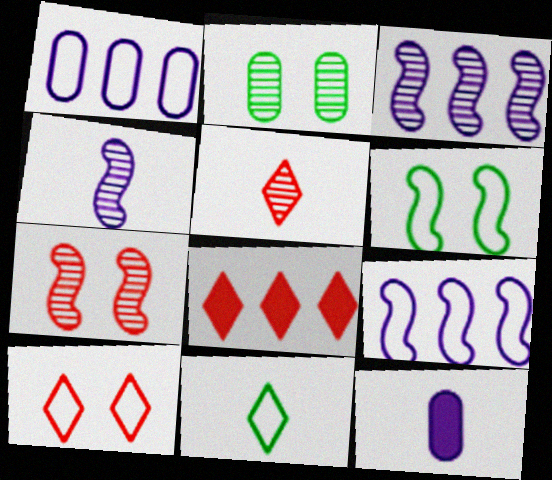[[2, 3, 5], 
[5, 8, 10]]